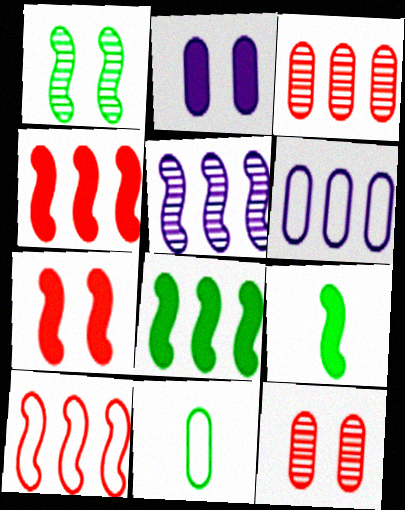[[2, 3, 11], 
[5, 8, 10]]